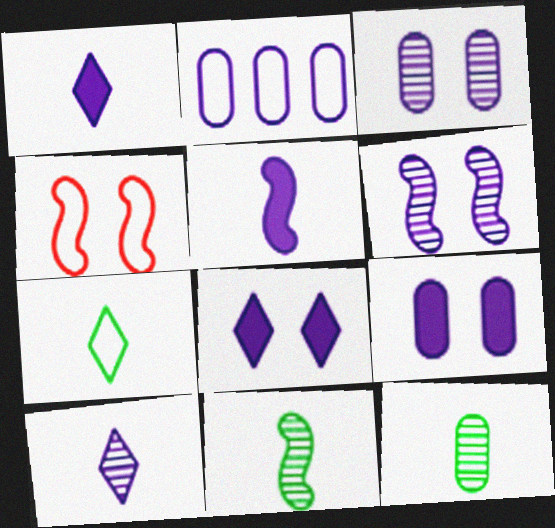[[1, 2, 6], 
[2, 4, 7]]